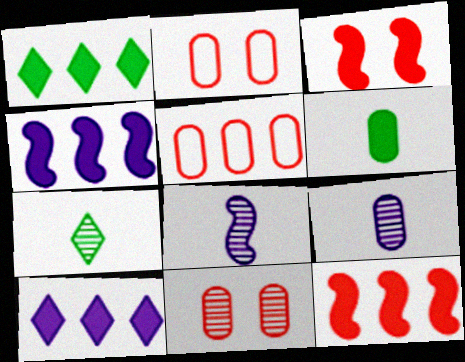[[1, 2, 8], 
[2, 4, 7], 
[3, 6, 10]]